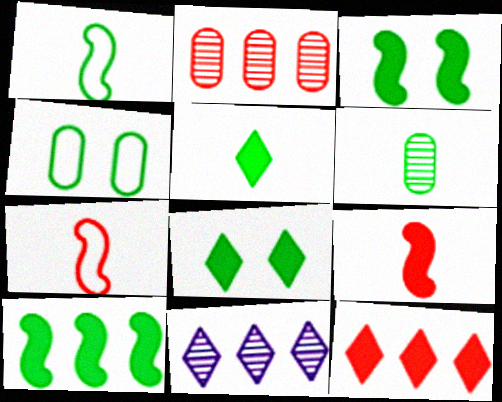[[1, 5, 6], 
[4, 9, 11]]